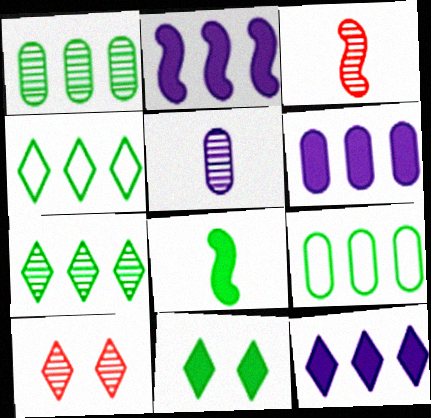[[2, 6, 12]]